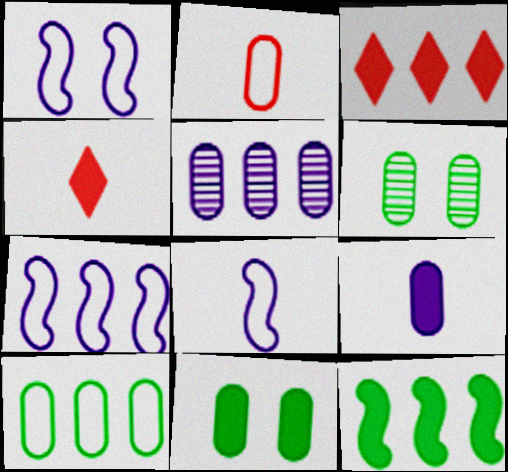[[1, 7, 8], 
[2, 5, 11], 
[3, 6, 8], 
[4, 6, 7]]